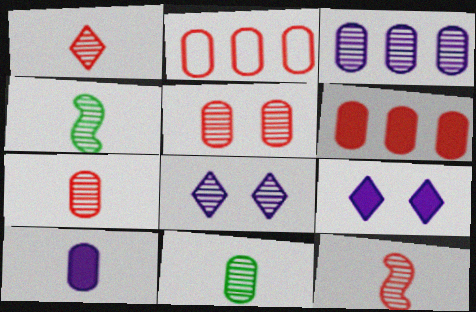[[1, 7, 12], 
[2, 4, 9], 
[3, 5, 11]]